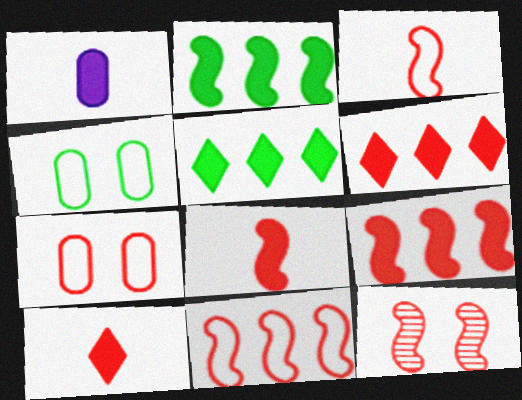[[3, 9, 12], 
[8, 11, 12]]